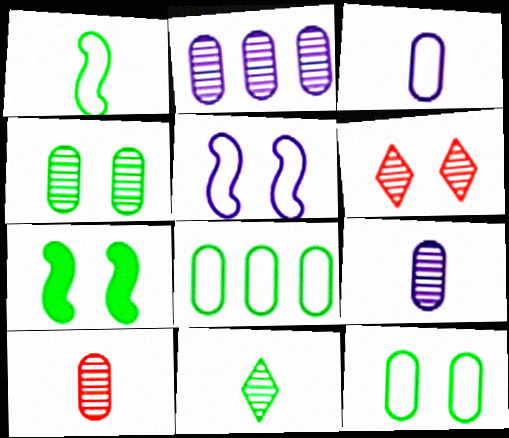[[2, 4, 10], 
[7, 8, 11]]